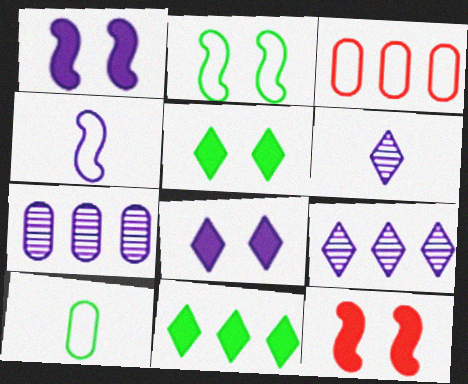[[4, 7, 8], 
[9, 10, 12]]